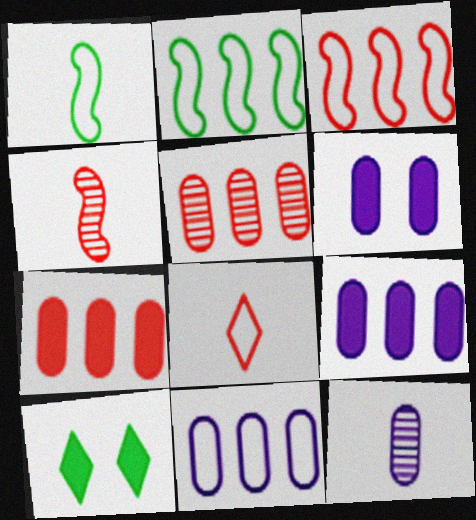[[3, 10, 12], 
[4, 10, 11], 
[6, 11, 12]]